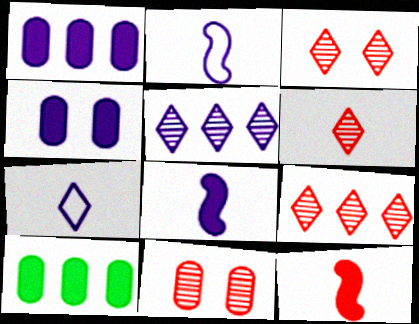[[2, 3, 10], 
[2, 4, 5], 
[3, 6, 9]]